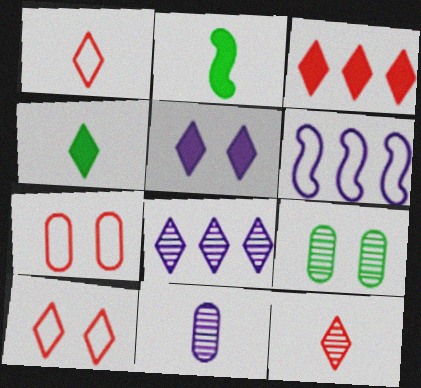[[1, 2, 11], 
[2, 7, 8], 
[3, 4, 5], 
[3, 10, 12], 
[4, 8, 10], 
[5, 6, 11]]